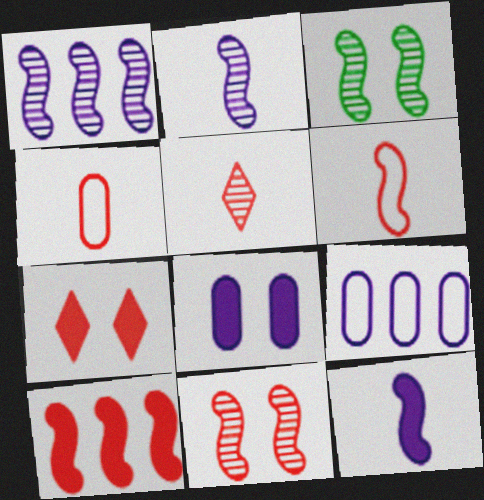[[6, 10, 11]]